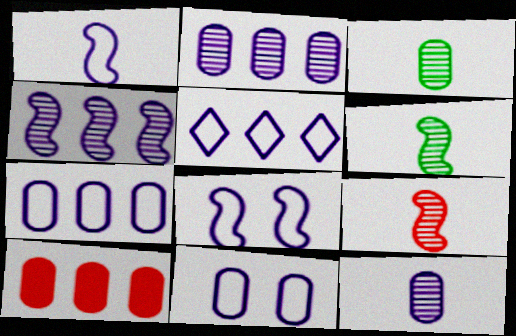[[1, 5, 11], 
[3, 10, 11]]